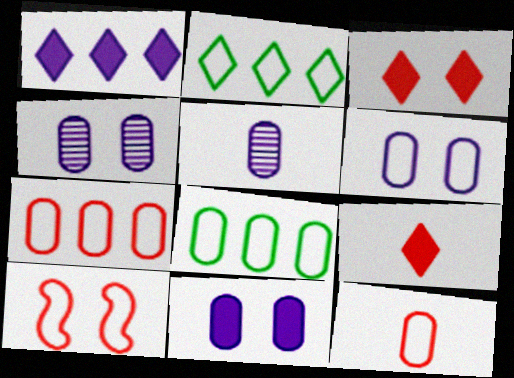[[4, 6, 11], 
[6, 8, 12]]